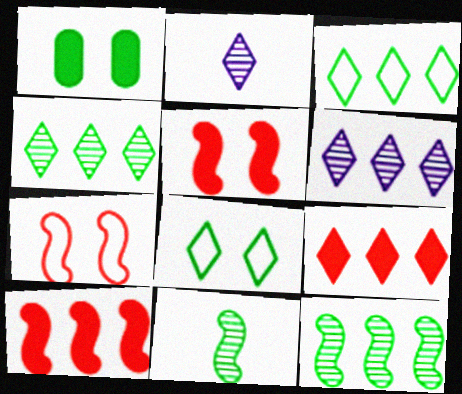[[1, 3, 11], 
[2, 8, 9], 
[3, 6, 9]]